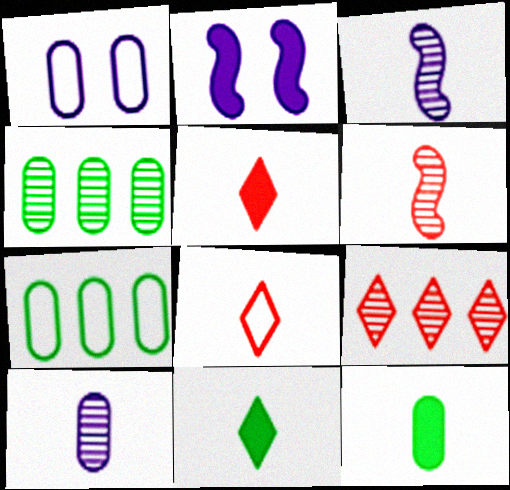[[2, 4, 8], 
[3, 8, 12]]